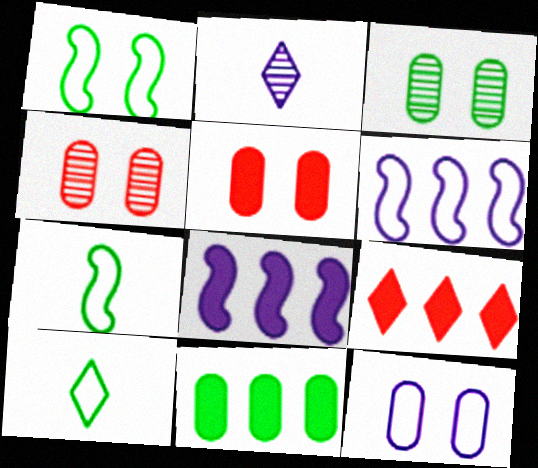[[2, 8, 12], 
[3, 5, 12], 
[4, 8, 10], 
[8, 9, 11]]